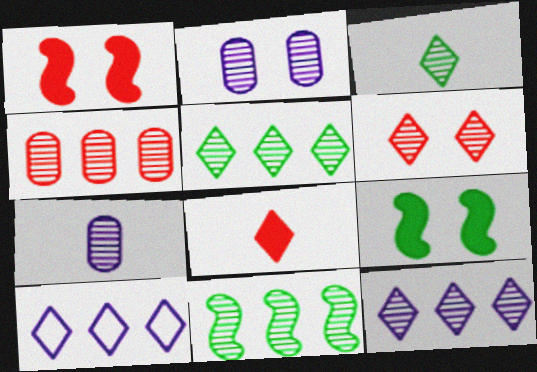[[3, 6, 12], 
[4, 11, 12], 
[6, 7, 11]]